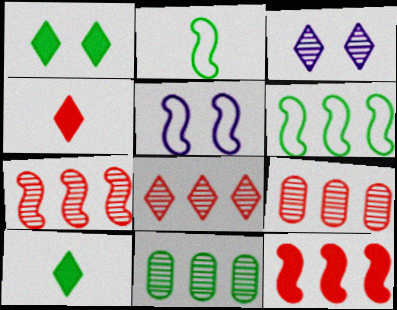[[1, 2, 11], 
[4, 5, 11], 
[5, 9, 10], 
[7, 8, 9]]